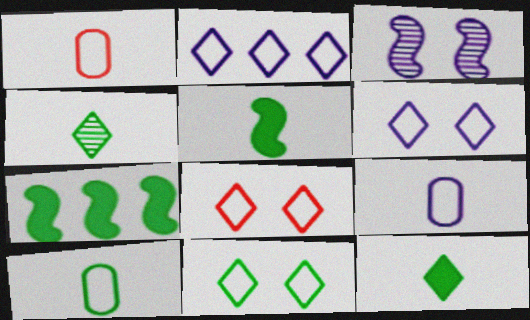[[1, 9, 10], 
[4, 5, 10], 
[6, 8, 11]]